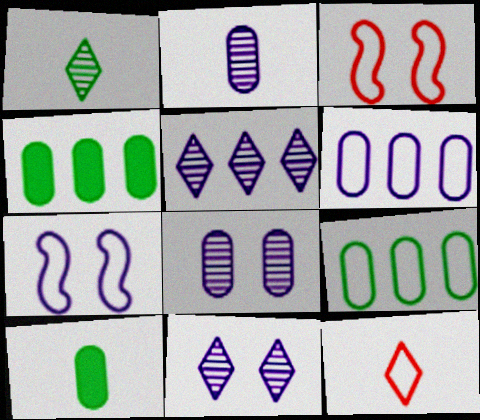[[3, 5, 10], 
[7, 9, 12]]